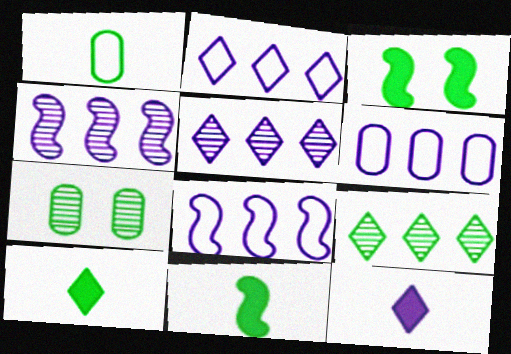[[1, 3, 9], 
[2, 6, 8]]